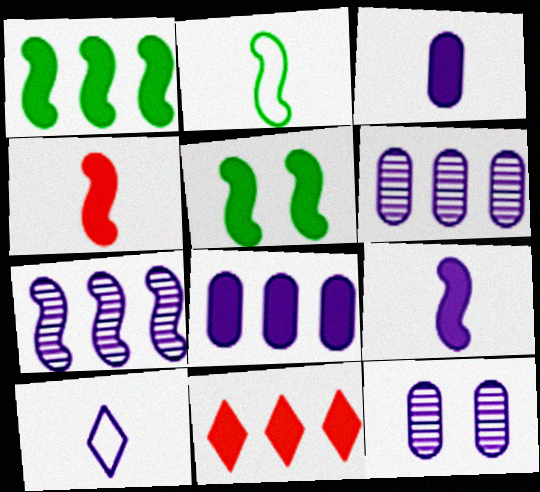[[1, 8, 11], 
[2, 11, 12], 
[3, 5, 11]]